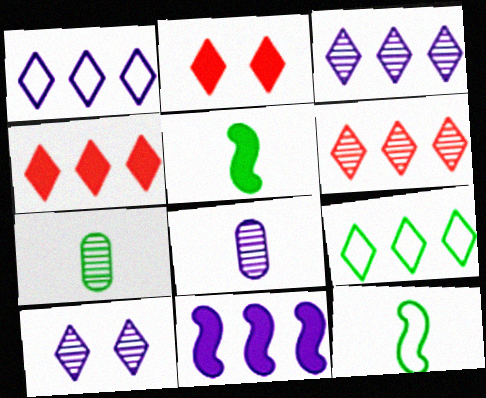[[3, 4, 9]]